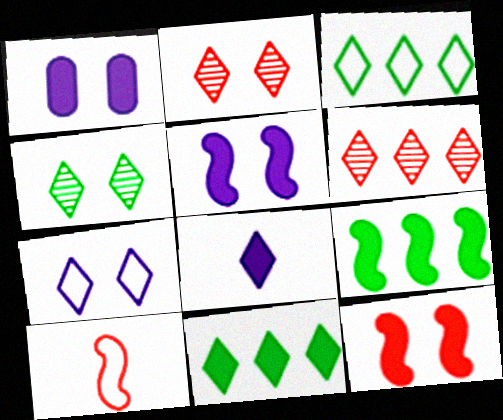[[2, 3, 8]]